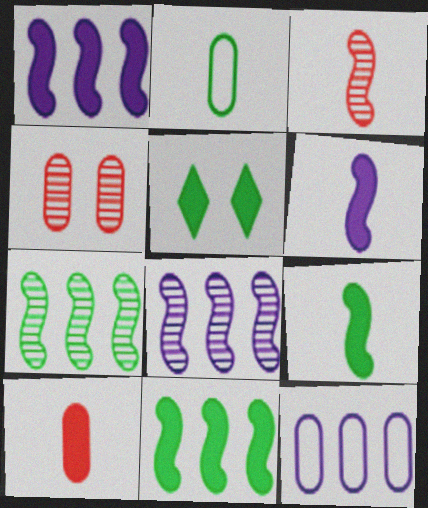[[1, 5, 10], 
[2, 5, 7], 
[3, 5, 12]]